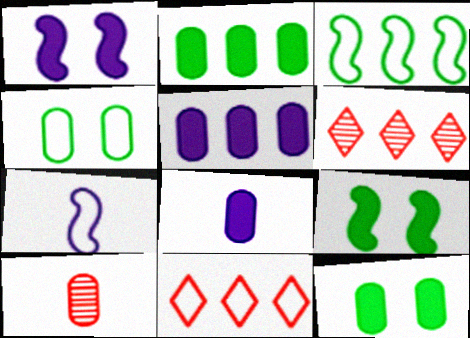[[3, 5, 6], 
[4, 5, 10], 
[4, 7, 11], 
[6, 7, 12]]